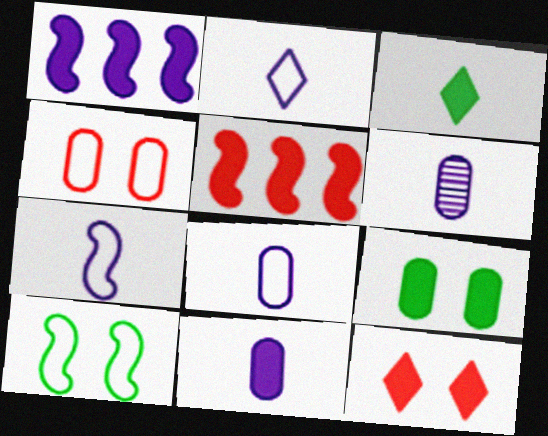[[2, 7, 8], 
[6, 8, 11]]